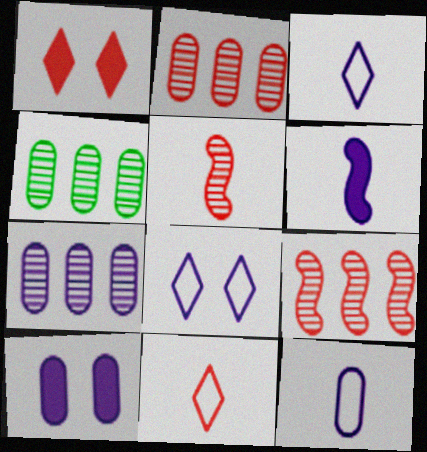[[2, 4, 7], 
[6, 7, 8], 
[7, 10, 12]]